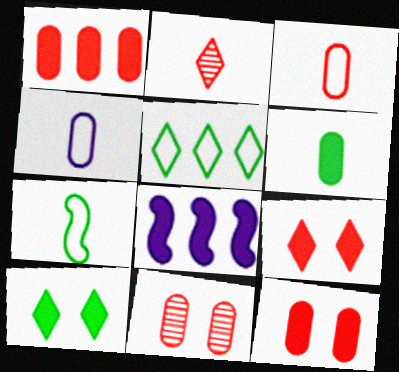[[1, 3, 11], 
[6, 8, 9]]